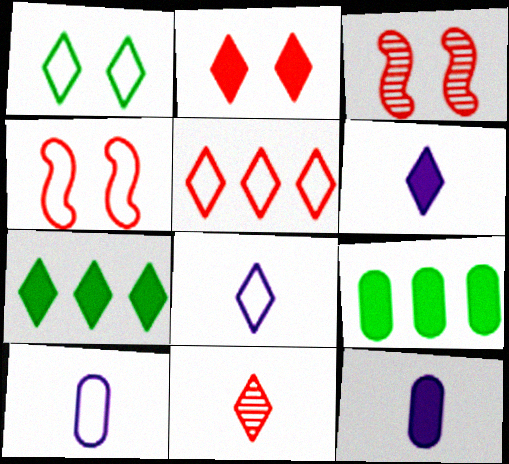[[1, 5, 8], 
[2, 5, 11], 
[2, 6, 7], 
[3, 7, 10], 
[3, 8, 9]]